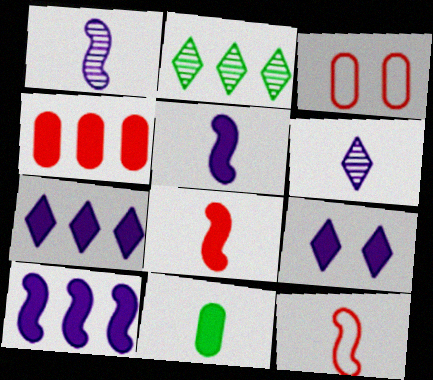[[2, 3, 5], 
[6, 11, 12]]